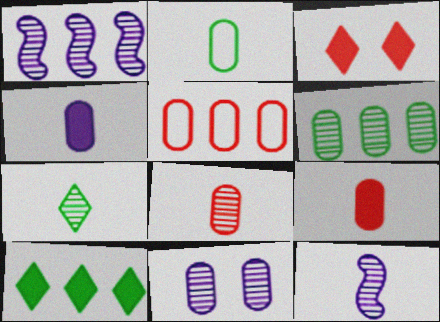[[1, 2, 3], 
[1, 5, 10], 
[2, 4, 8], 
[6, 8, 11], 
[7, 8, 12]]